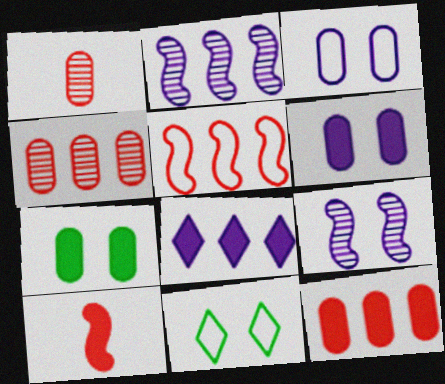[[7, 8, 10]]